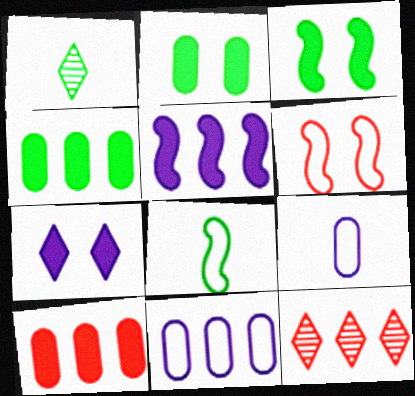[[3, 9, 12]]